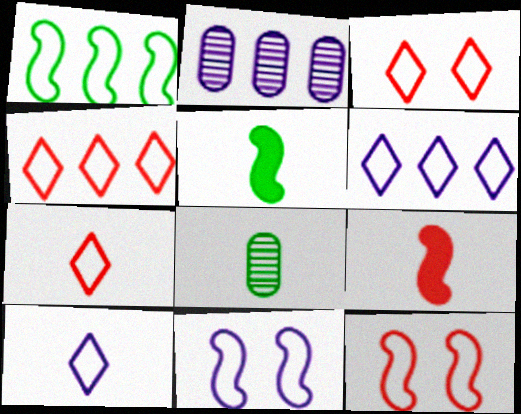[[2, 3, 5], 
[3, 4, 7], 
[8, 9, 10]]